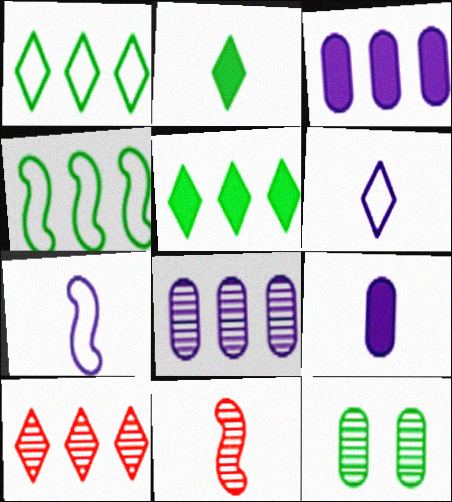[[2, 4, 12], 
[3, 4, 10]]